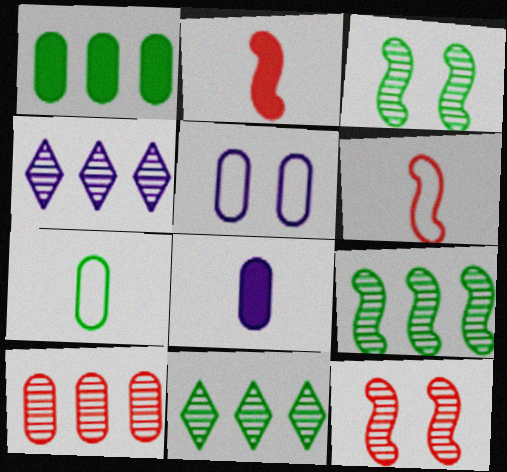[[2, 5, 11], 
[4, 9, 10]]